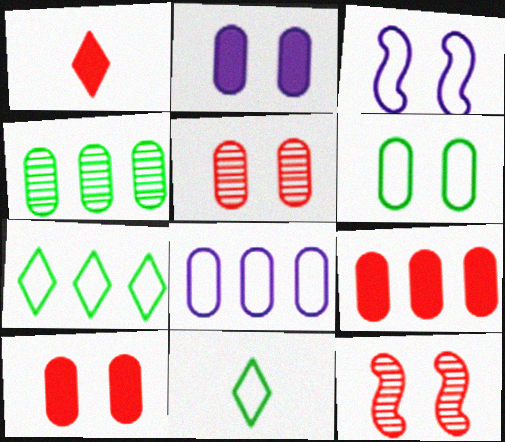[[1, 3, 4], 
[2, 5, 6], 
[4, 8, 9]]